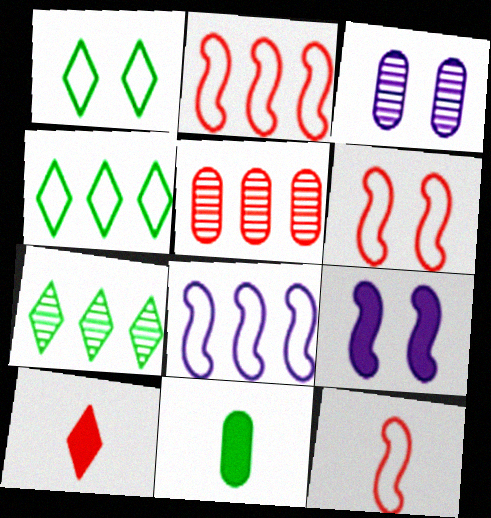[[2, 6, 12], 
[5, 6, 10]]